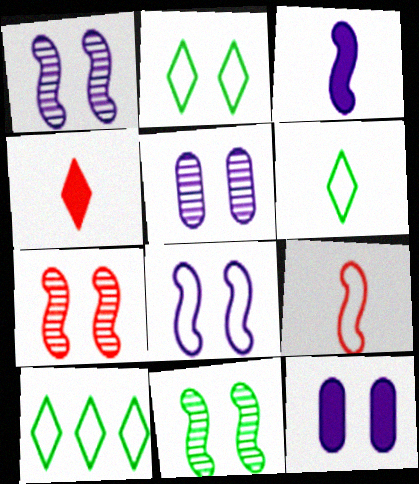[[1, 7, 11], 
[2, 6, 10], 
[2, 7, 12]]